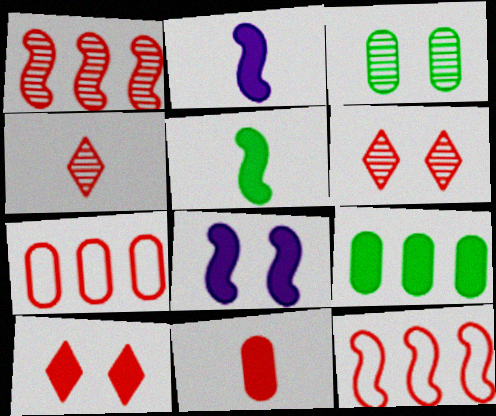[[2, 9, 10], 
[6, 11, 12]]